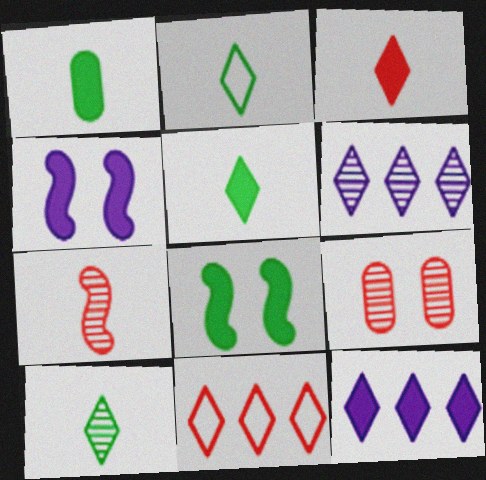[[2, 5, 10]]